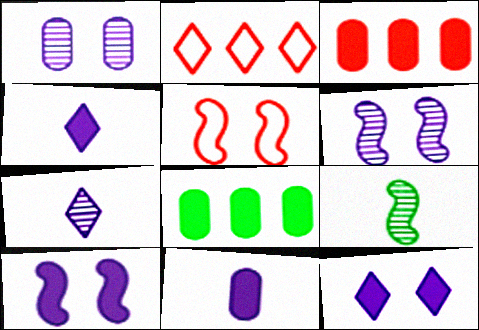[[5, 7, 8]]